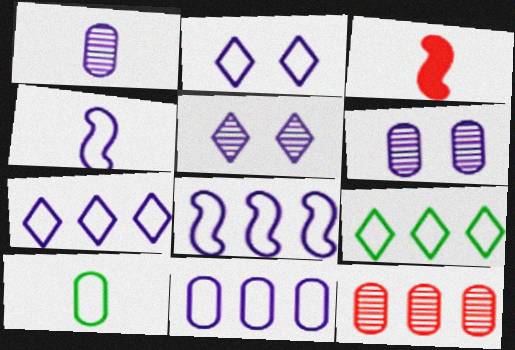[[2, 4, 11], 
[3, 6, 9], 
[7, 8, 11]]